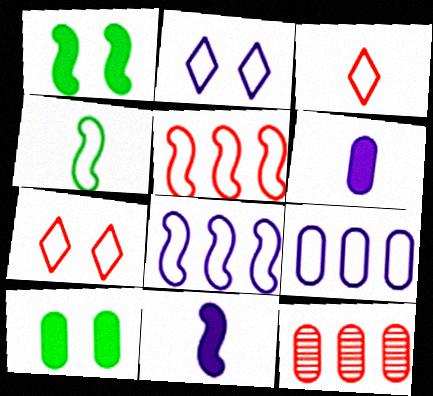[[4, 7, 9]]